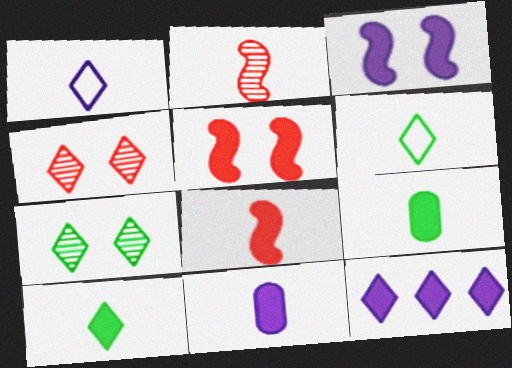[[1, 2, 9], 
[2, 6, 11], 
[3, 11, 12], 
[4, 6, 12], 
[5, 9, 12], 
[8, 10, 11]]